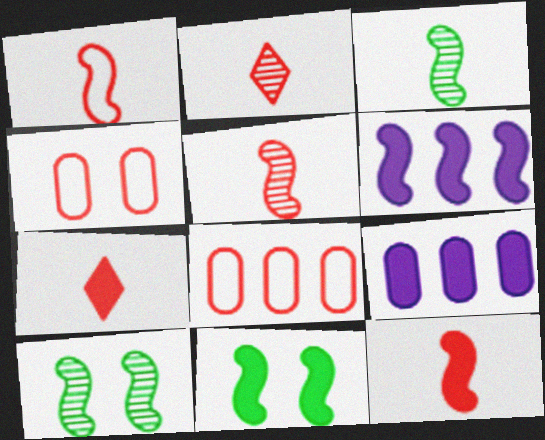[[1, 5, 12], 
[1, 6, 10], 
[6, 11, 12], 
[7, 9, 11]]